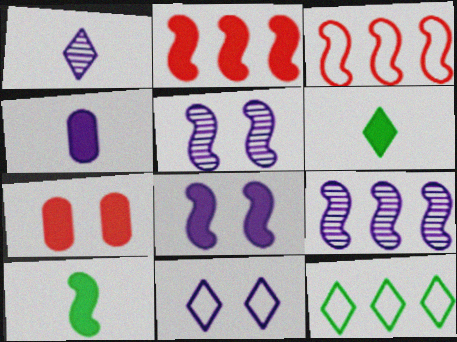[[2, 8, 10], 
[3, 5, 10], 
[4, 9, 11]]